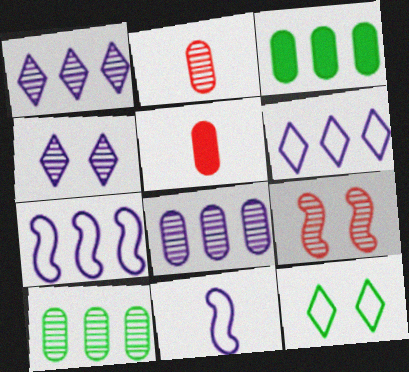[]